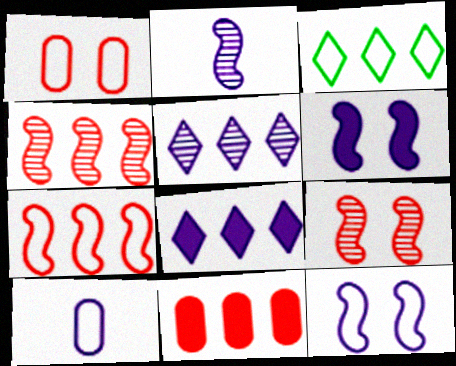[[5, 6, 10]]